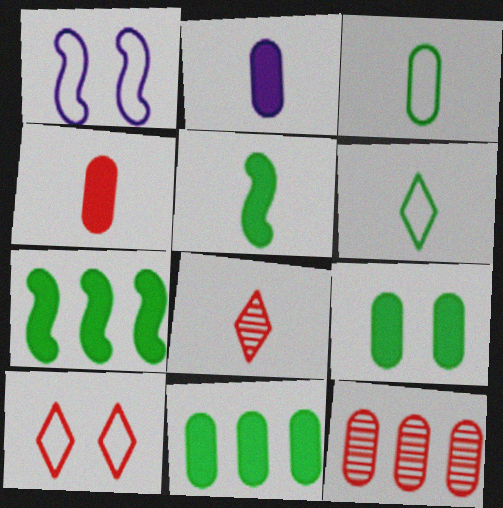[[1, 8, 11]]